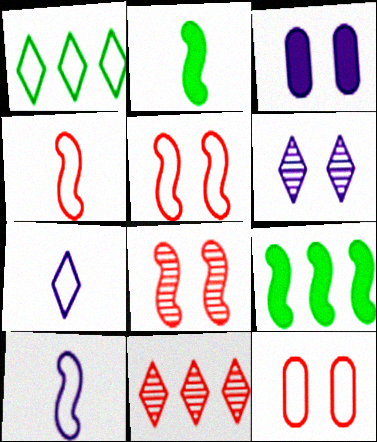[[1, 10, 12], 
[8, 9, 10]]